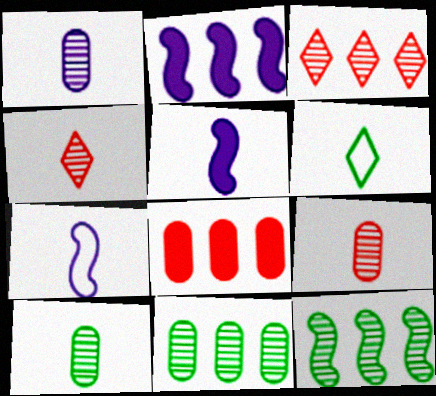[[1, 9, 10], 
[5, 6, 9]]